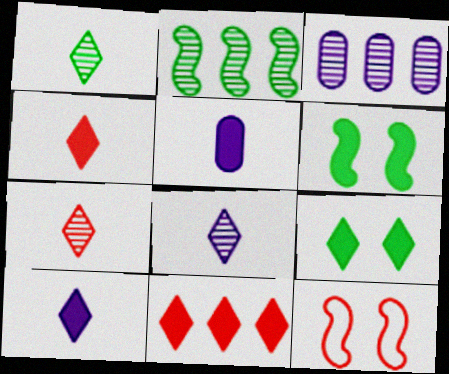[[1, 7, 8], 
[5, 6, 11], 
[9, 10, 11]]